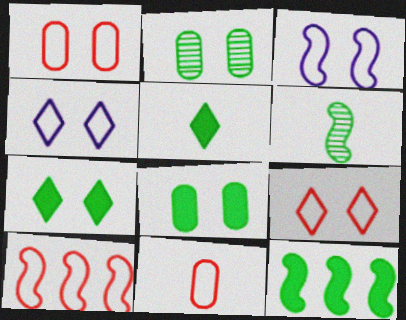[[5, 8, 12], 
[9, 10, 11]]